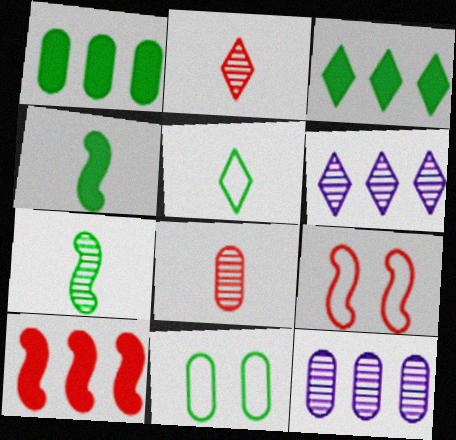[[3, 7, 11]]